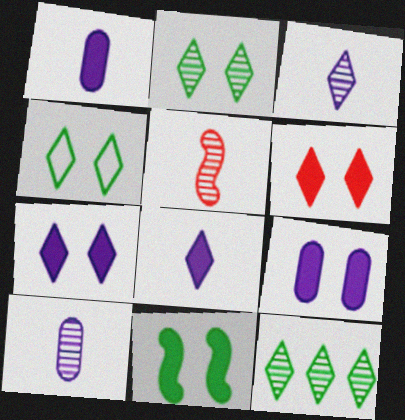[[6, 9, 11]]